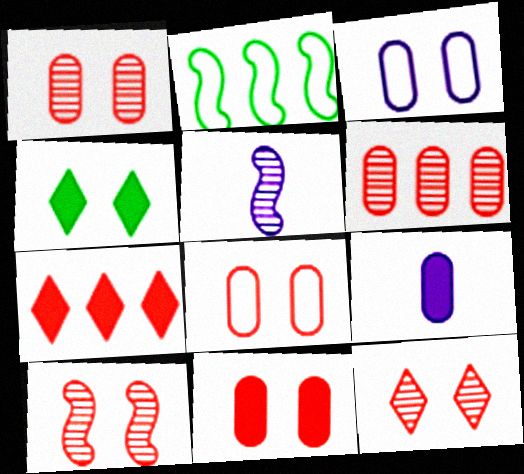[[1, 8, 11], 
[1, 10, 12], 
[2, 9, 12], 
[3, 4, 10]]